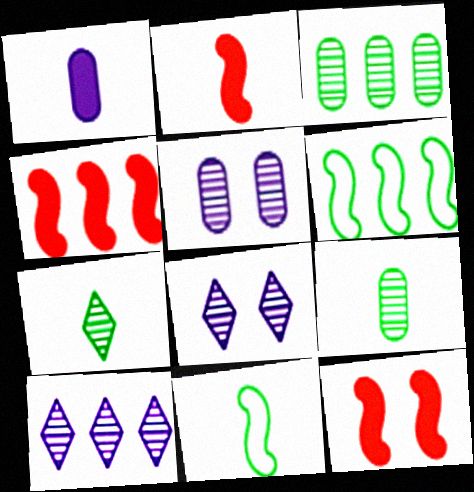[[2, 4, 12]]